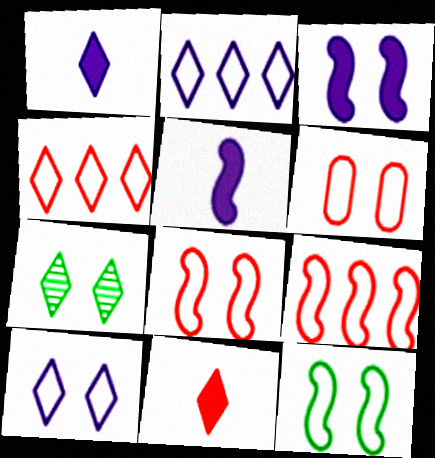[[1, 4, 7], 
[2, 7, 11], 
[3, 6, 7], 
[6, 10, 12]]